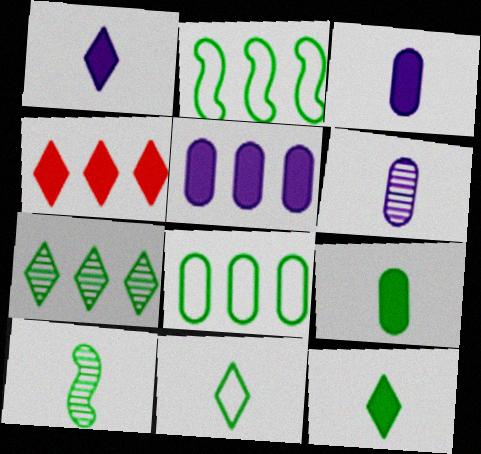[[9, 10, 11]]